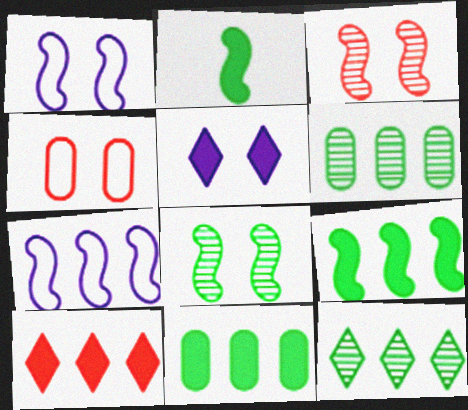[[2, 3, 7], 
[4, 5, 8], 
[6, 7, 10]]